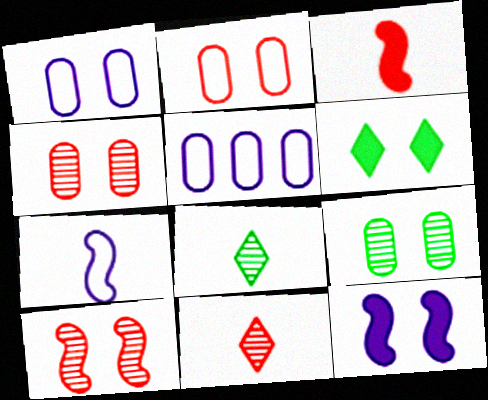[[1, 6, 10]]